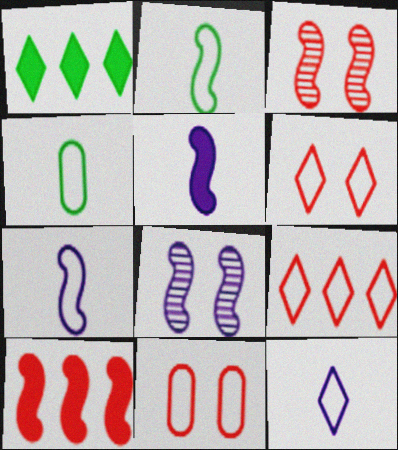[[2, 8, 10]]